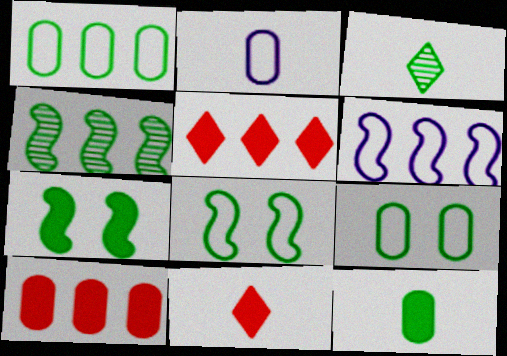[[1, 3, 7]]